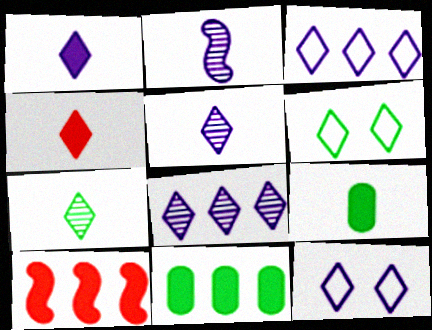[[1, 8, 12], 
[4, 6, 8]]